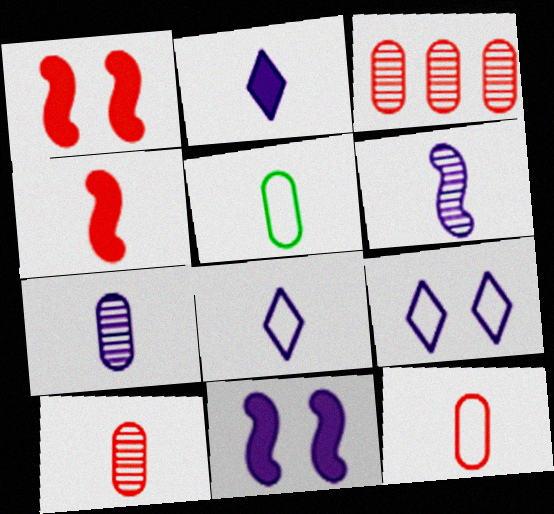[]